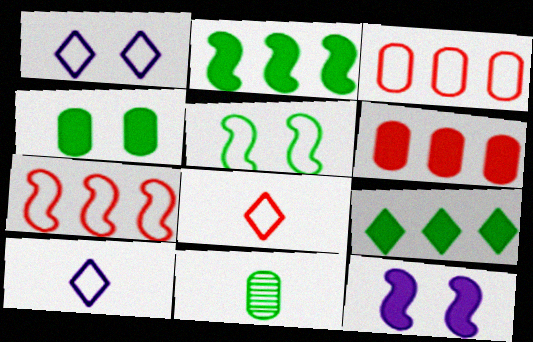[[3, 5, 10], 
[5, 9, 11]]